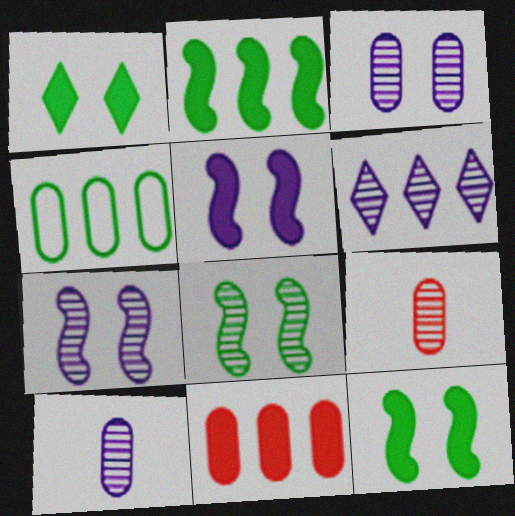[[6, 7, 10], 
[6, 8, 9]]